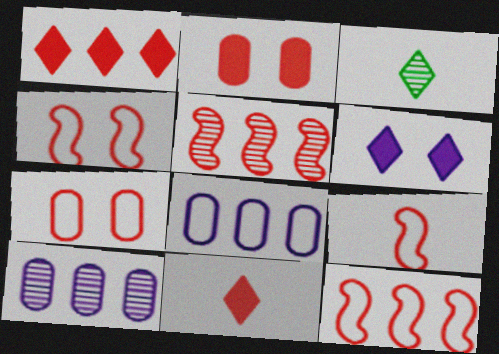[[4, 9, 12], 
[5, 7, 11]]